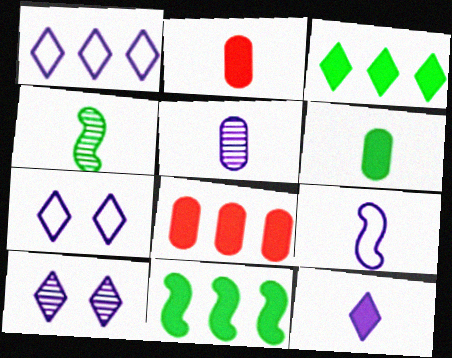[[1, 10, 12], 
[4, 7, 8], 
[5, 9, 12]]